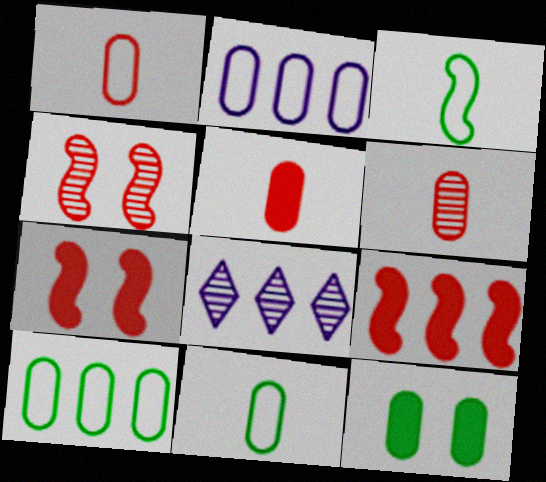[[1, 5, 6], 
[2, 6, 12], 
[7, 8, 11], 
[8, 9, 10]]